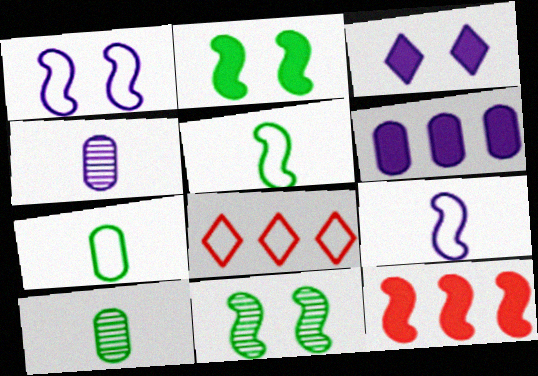[[1, 7, 8], 
[2, 4, 8], 
[9, 11, 12]]